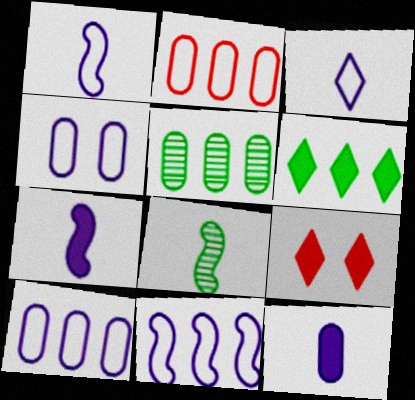[[1, 5, 9], 
[3, 4, 11], 
[8, 9, 10]]